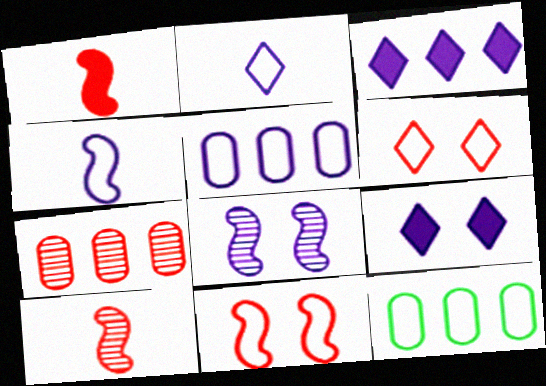[[1, 6, 7], 
[2, 11, 12], 
[4, 6, 12], 
[9, 10, 12]]